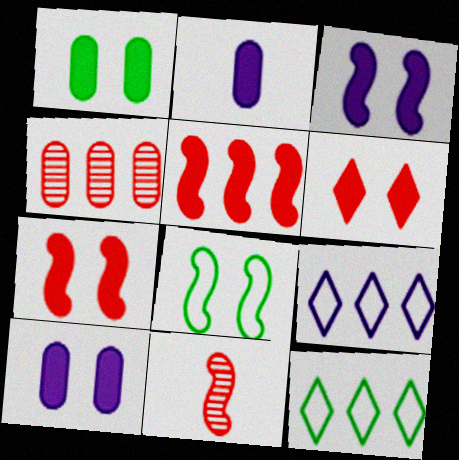[[1, 3, 6], 
[1, 9, 11], 
[10, 11, 12]]